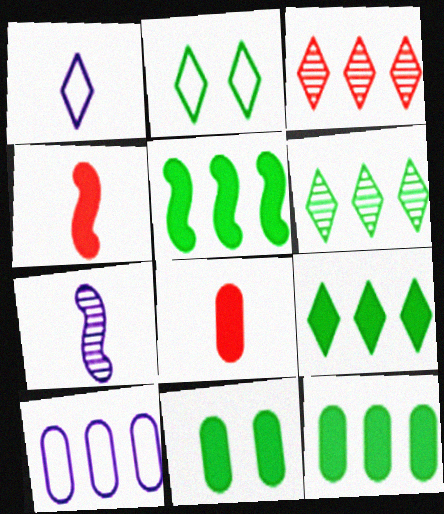[[3, 5, 10], 
[5, 9, 12]]